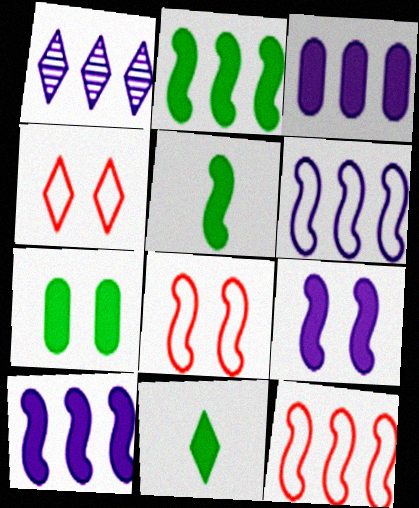[[1, 3, 6], 
[1, 4, 11], 
[2, 7, 11]]